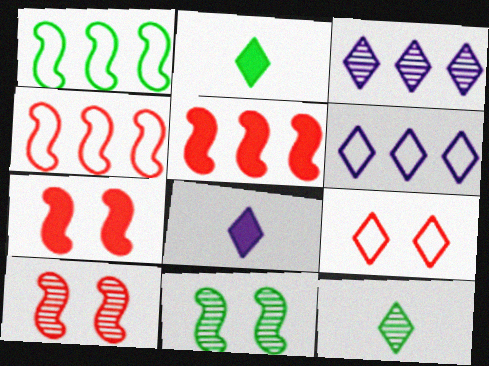[[2, 3, 9]]